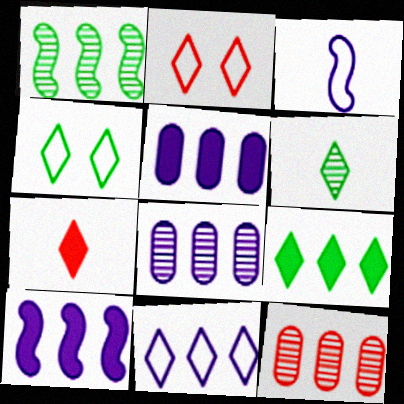[[4, 6, 9], 
[8, 10, 11]]